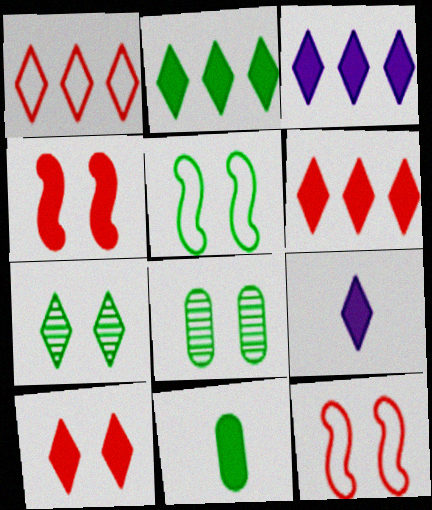[[1, 7, 9], 
[2, 3, 6], 
[2, 9, 10], 
[3, 4, 11]]